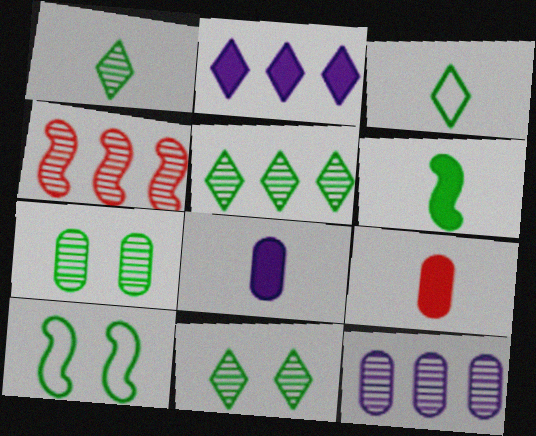[[1, 5, 11], 
[4, 5, 12]]